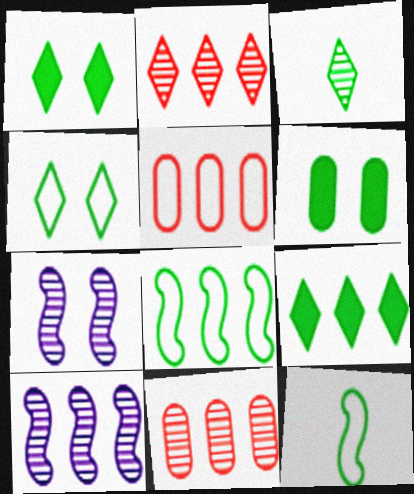[[3, 4, 9], 
[3, 6, 8], 
[3, 7, 11], 
[5, 9, 10]]